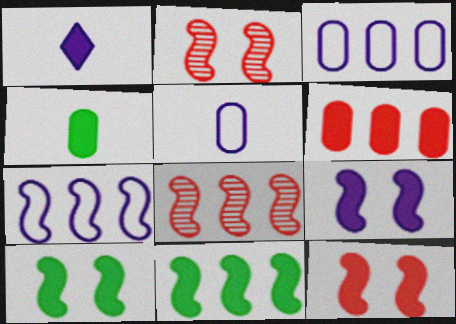[[1, 6, 10], 
[7, 8, 11], 
[9, 10, 12]]